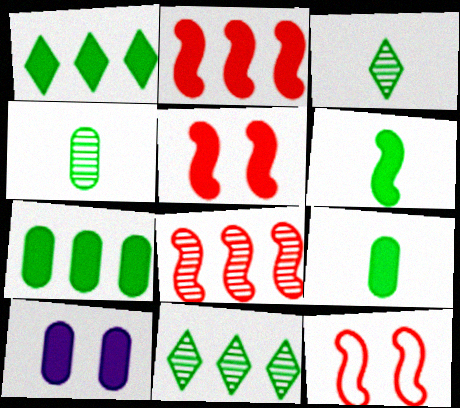[]